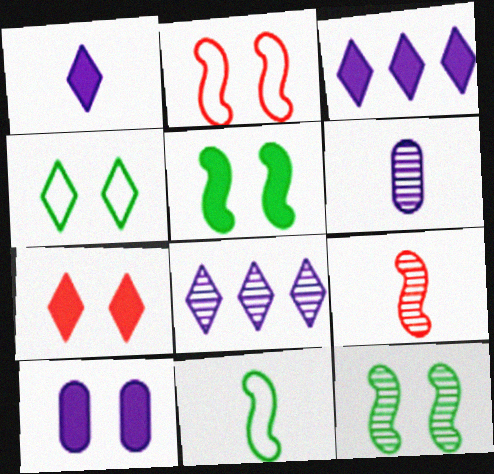[[5, 7, 10]]